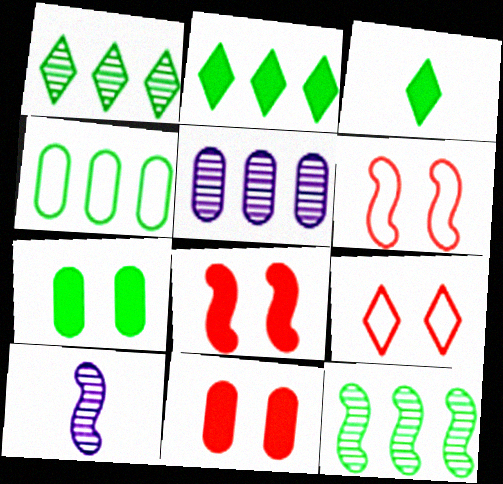[[2, 4, 12], 
[3, 5, 6]]